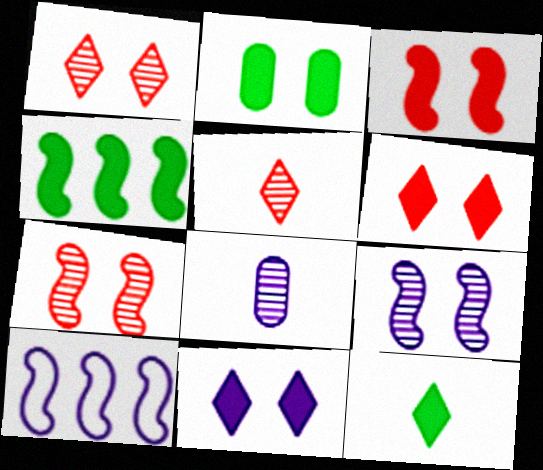[[2, 3, 11], 
[2, 4, 12], 
[2, 5, 10], 
[8, 10, 11]]